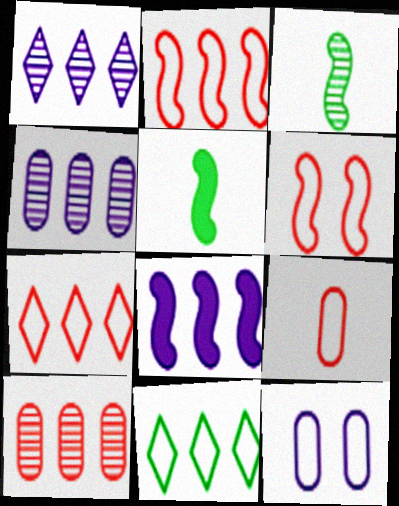[[3, 6, 8], 
[6, 7, 9], 
[8, 10, 11]]